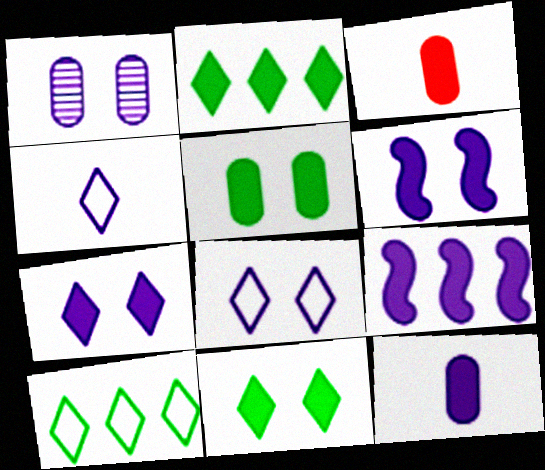[[1, 4, 9], 
[1, 6, 8], 
[2, 3, 6], 
[3, 9, 11], 
[7, 9, 12]]